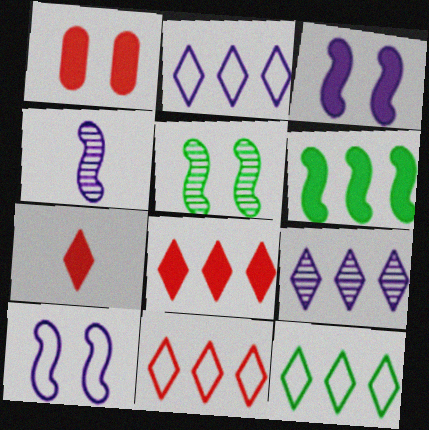[[1, 4, 12], 
[2, 11, 12], 
[8, 9, 12]]